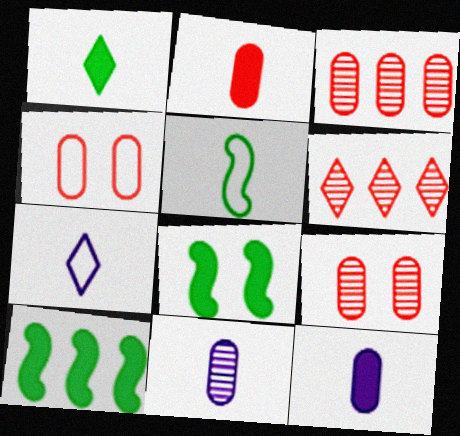[[2, 3, 4], 
[3, 7, 8], 
[7, 9, 10]]